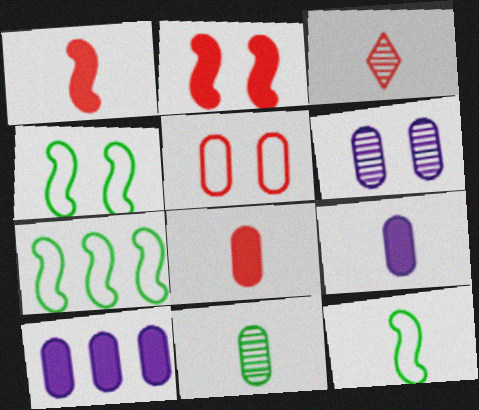[[3, 4, 10], 
[3, 9, 12], 
[4, 7, 12], 
[5, 10, 11]]